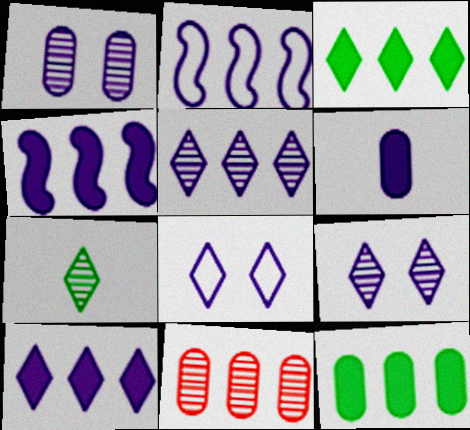[[2, 3, 11], 
[2, 6, 9]]